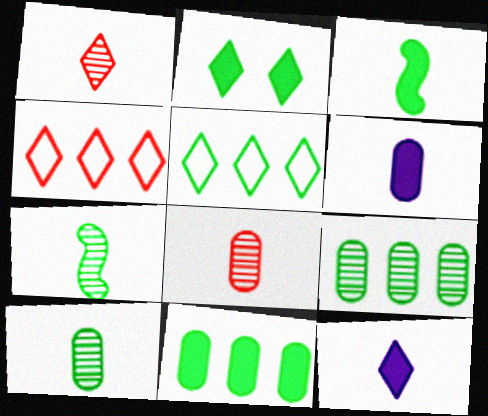[[2, 3, 11]]